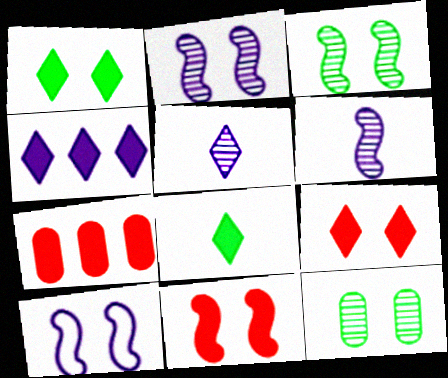[[3, 10, 11], 
[4, 8, 9], 
[9, 10, 12]]